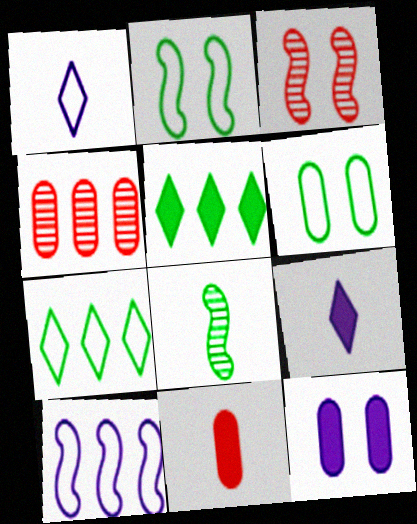[[1, 8, 11], 
[2, 4, 9], 
[4, 5, 10], 
[5, 6, 8]]